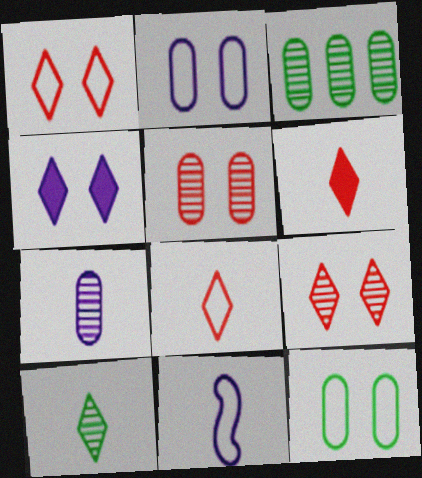[[3, 5, 7]]